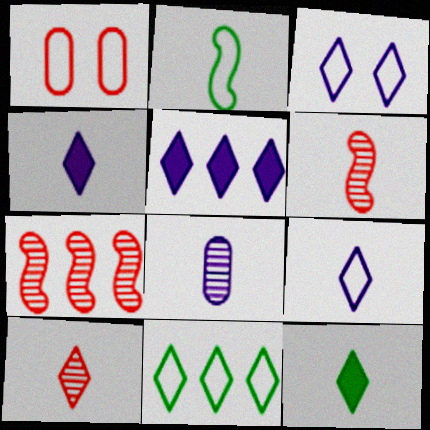[[9, 10, 12]]